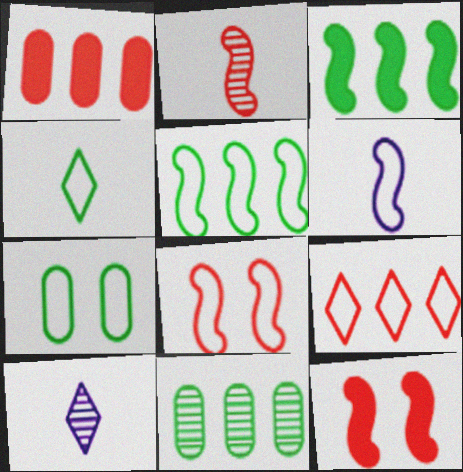[[4, 5, 7], 
[5, 6, 8], 
[6, 7, 9]]